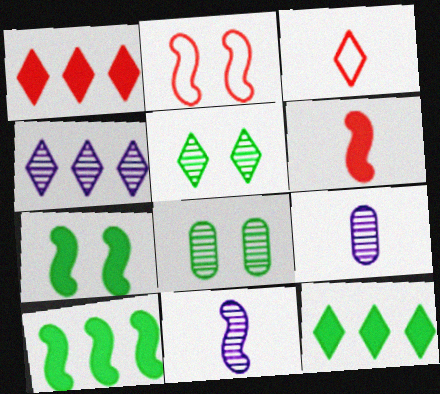[[2, 9, 12], 
[2, 10, 11]]